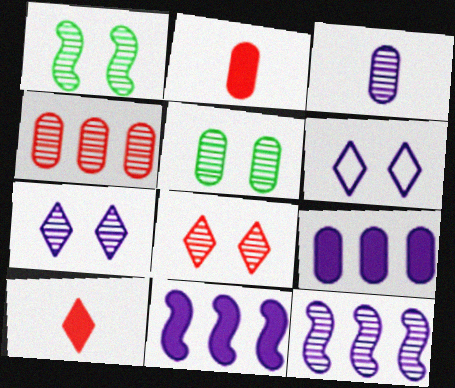[[3, 4, 5], 
[3, 6, 11], 
[3, 7, 12]]